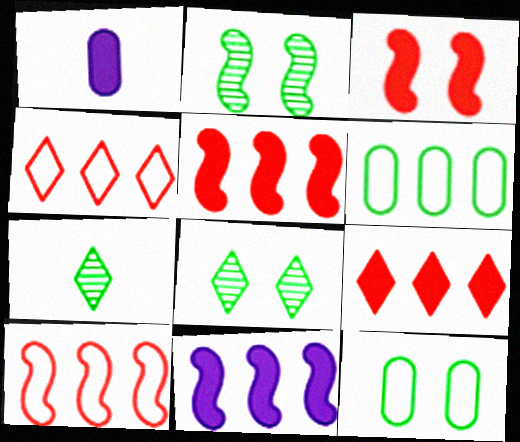[[1, 2, 4], 
[1, 8, 10]]